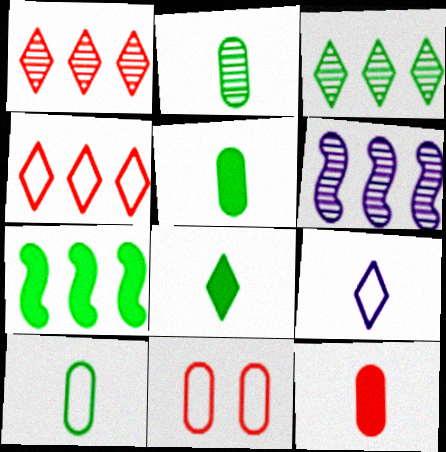[[2, 5, 10], 
[6, 8, 11]]